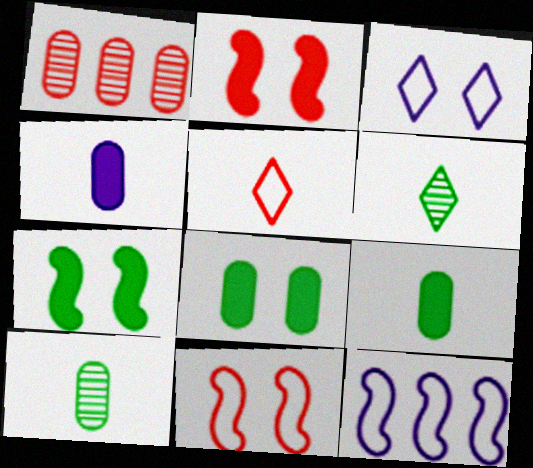[[1, 2, 5]]